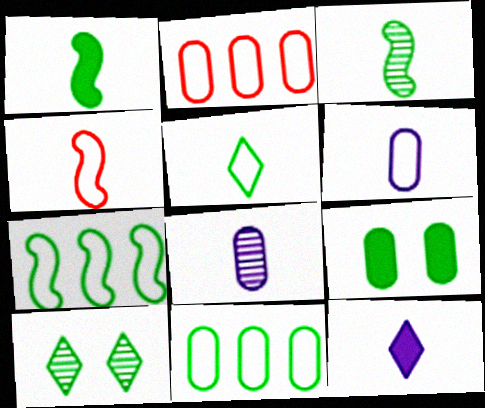[[1, 10, 11], 
[2, 8, 9], 
[4, 5, 6]]